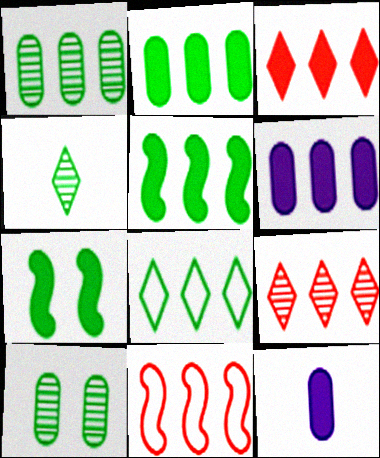[[1, 5, 8], 
[3, 5, 6], 
[3, 7, 12]]